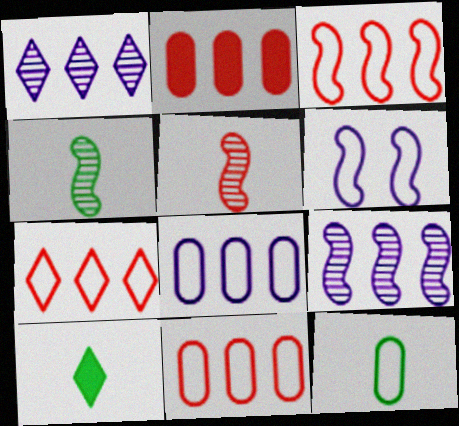[[3, 7, 11], 
[4, 10, 12], 
[6, 7, 12]]